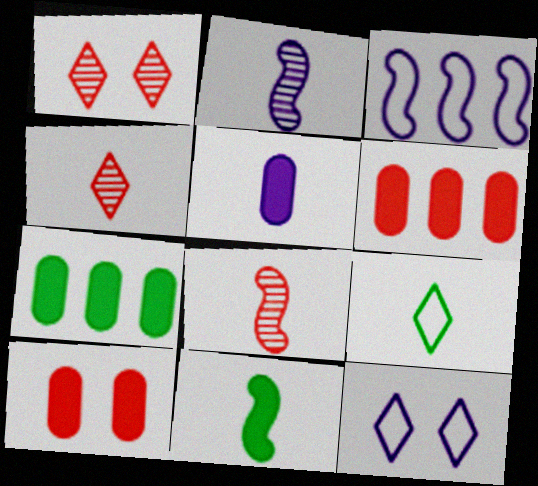[[5, 7, 10], 
[5, 8, 9], 
[7, 8, 12]]